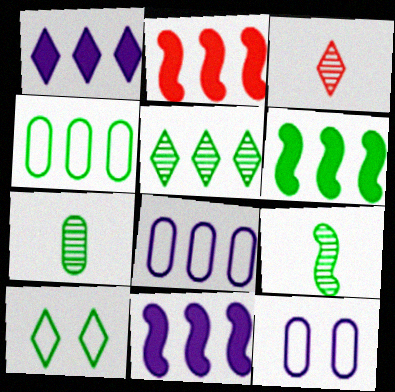[[1, 3, 10], 
[2, 5, 8], 
[2, 6, 11], 
[3, 6, 12], 
[4, 5, 6], 
[6, 7, 10]]